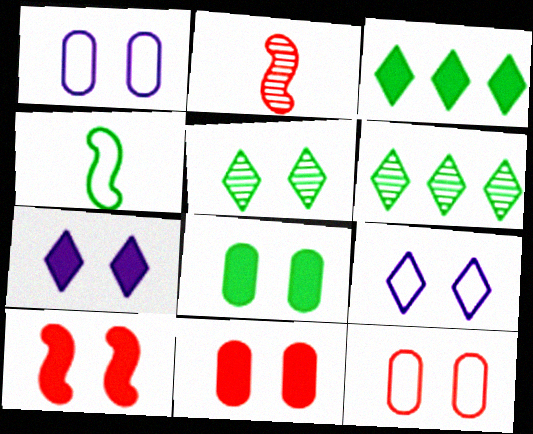[[1, 2, 3], 
[1, 5, 10], 
[4, 6, 8], 
[7, 8, 10]]